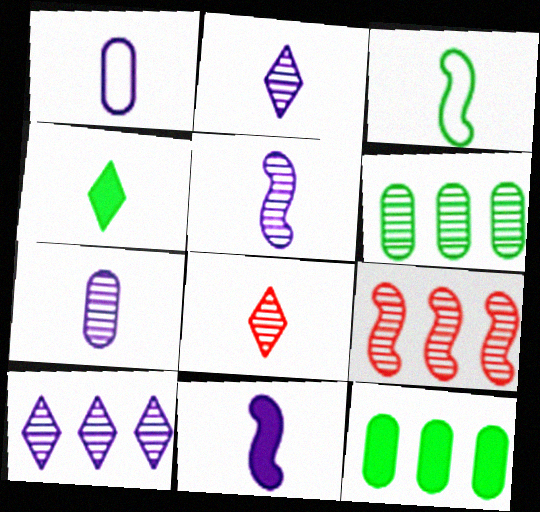[[1, 2, 11], 
[2, 5, 7], 
[6, 9, 10]]